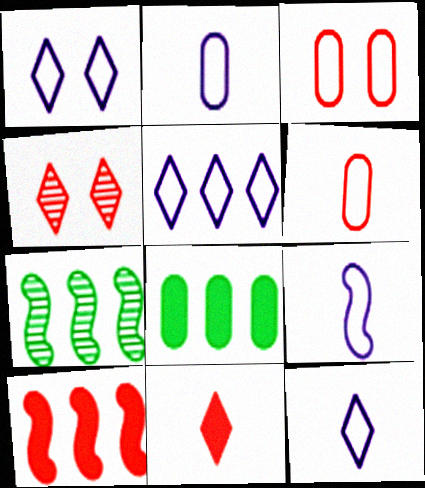[[1, 5, 12], 
[2, 9, 12], 
[4, 6, 10], 
[4, 8, 9]]